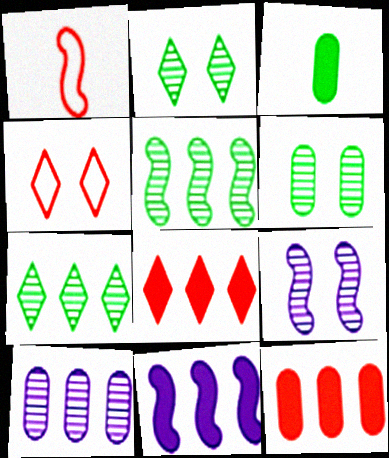[]